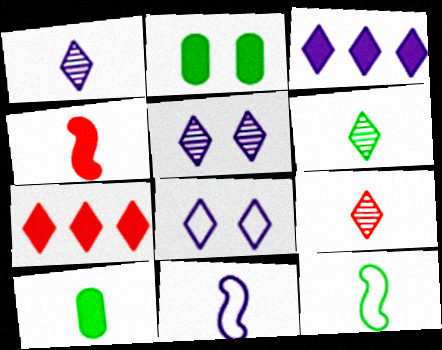[[1, 3, 8], 
[1, 6, 9], 
[2, 3, 4], 
[6, 7, 8], 
[6, 10, 12], 
[9, 10, 11]]